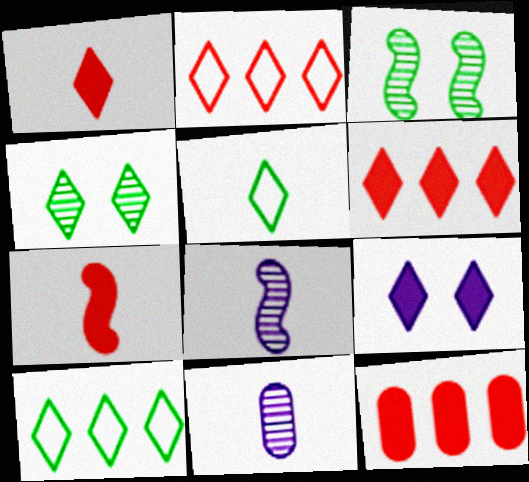[[5, 7, 11]]